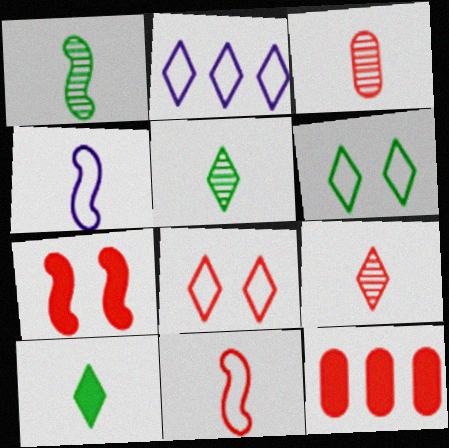[[3, 4, 10]]